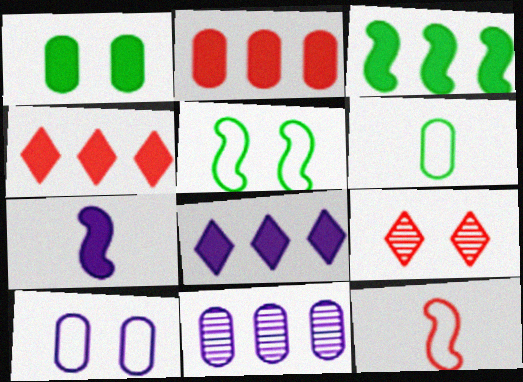[[1, 4, 7], 
[2, 3, 8], 
[2, 9, 12]]